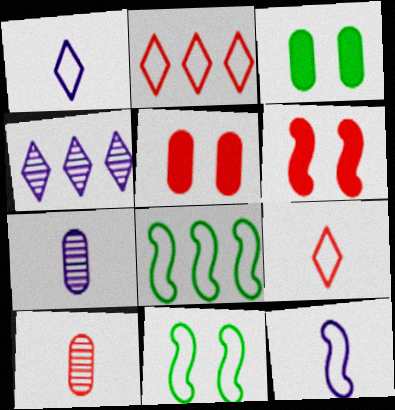[[2, 6, 10]]